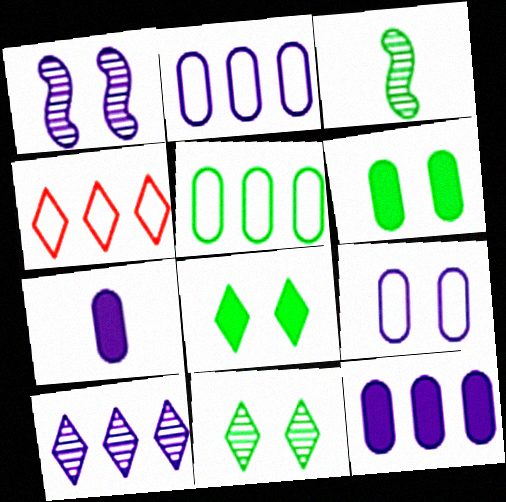[[3, 5, 8]]